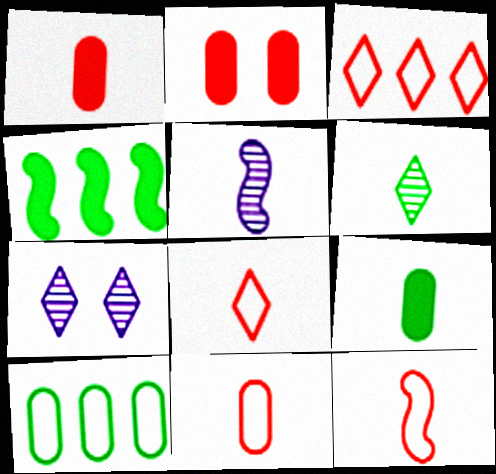[[4, 7, 11], 
[5, 8, 9], 
[8, 11, 12]]